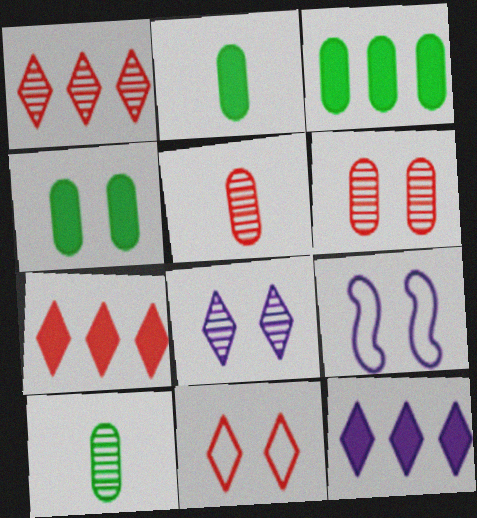[[1, 2, 9], 
[2, 3, 4], 
[7, 9, 10]]